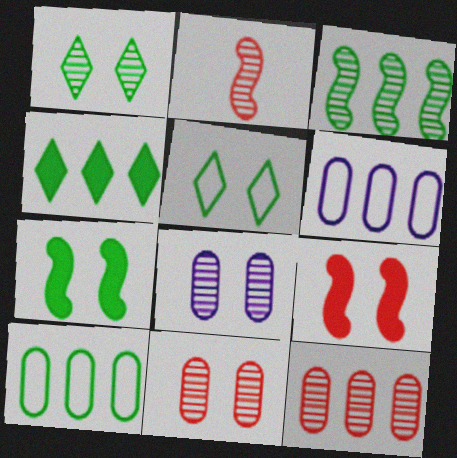[[3, 4, 10], 
[5, 8, 9]]